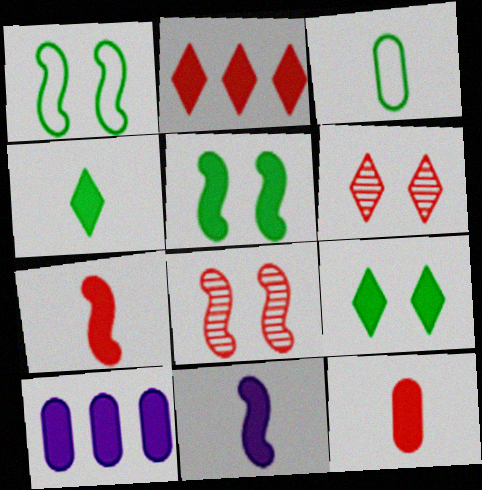[[4, 11, 12], 
[7, 9, 10]]